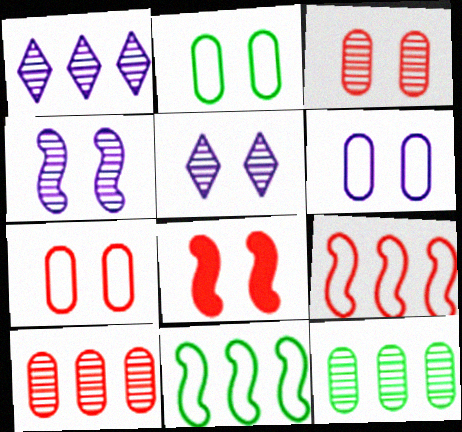[[2, 5, 8], 
[2, 6, 7]]